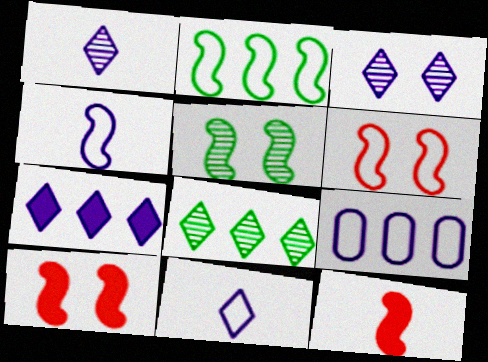[[2, 4, 6], 
[3, 7, 11]]